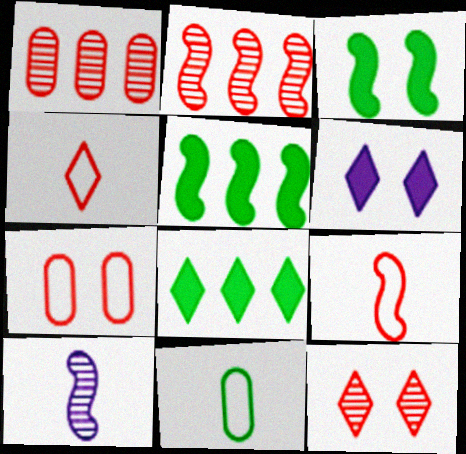[[2, 6, 11], 
[7, 8, 10]]